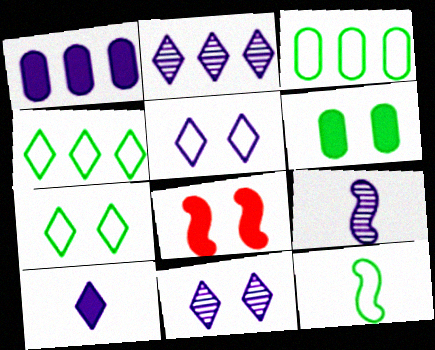[[1, 5, 9], 
[2, 5, 10], 
[3, 7, 12]]